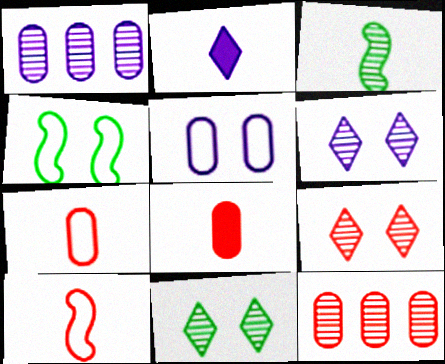[[1, 3, 9], 
[2, 3, 7], 
[2, 4, 12], 
[3, 6, 12], 
[6, 9, 11]]